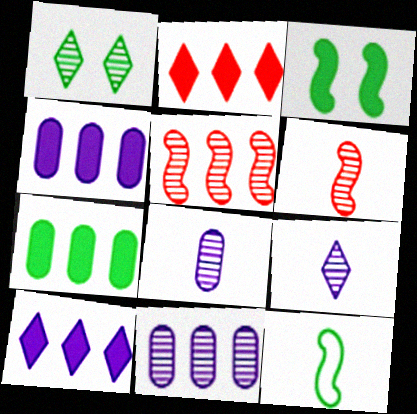[[1, 5, 8], 
[1, 6, 11], 
[1, 7, 12]]